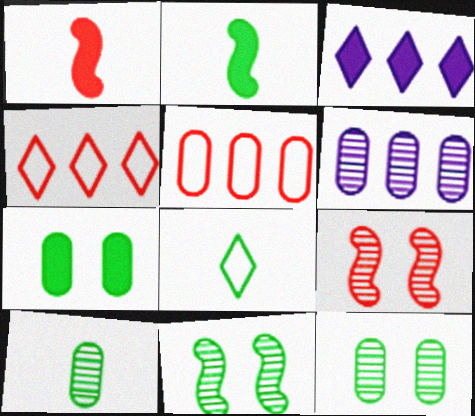[[1, 3, 7], 
[2, 8, 10]]